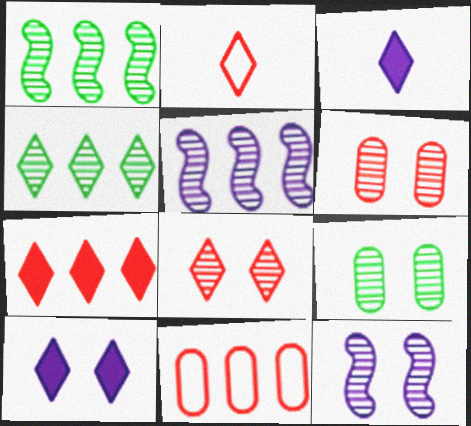[[2, 4, 10], 
[2, 7, 8], 
[8, 9, 12]]